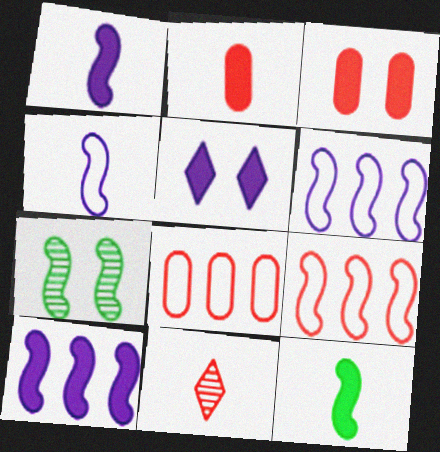[[1, 7, 9], 
[3, 9, 11]]